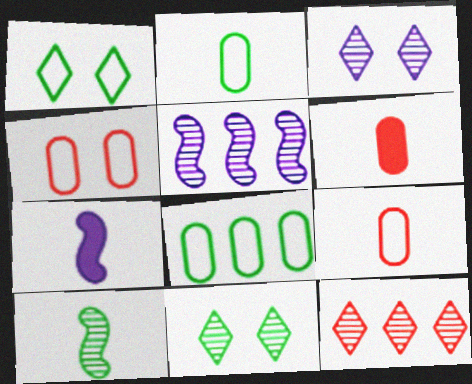[[1, 5, 6]]